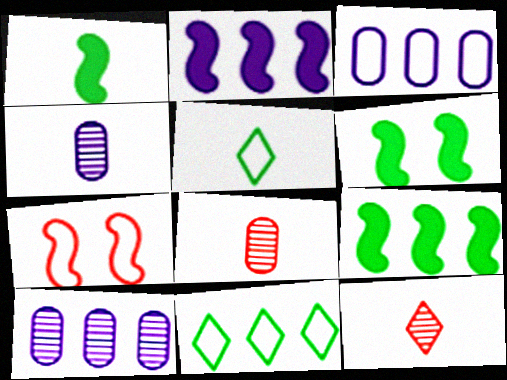[[1, 6, 9], 
[3, 5, 7], 
[3, 6, 12]]